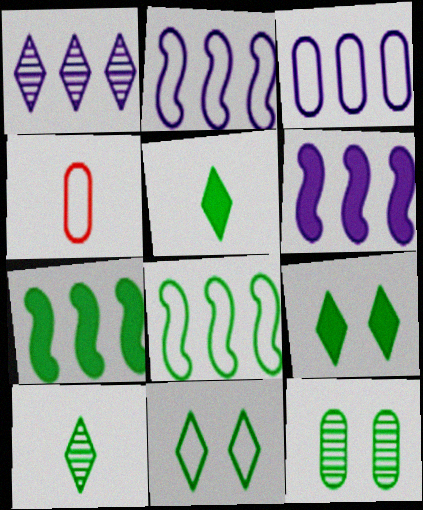[[1, 3, 6], 
[2, 4, 11], 
[5, 8, 12]]